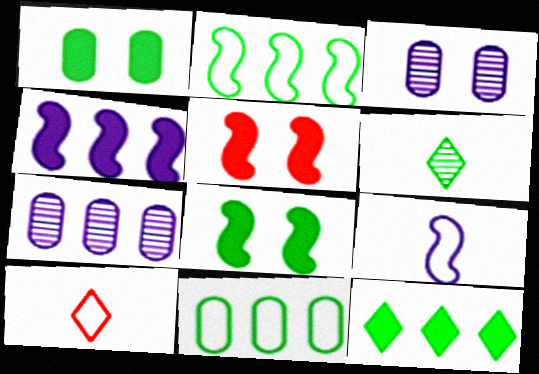[[1, 2, 6], 
[6, 8, 11], 
[7, 8, 10]]